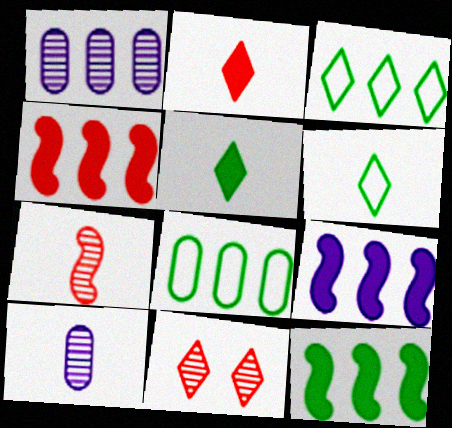[[1, 3, 4], 
[4, 9, 12]]